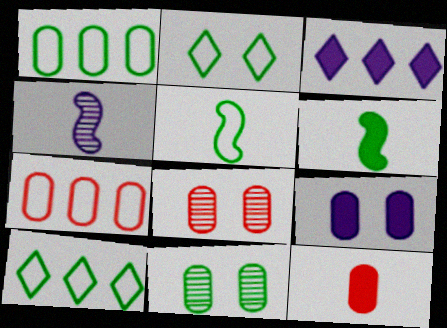[[1, 2, 5], 
[3, 5, 8], 
[6, 10, 11], 
[7, 8, 12]]